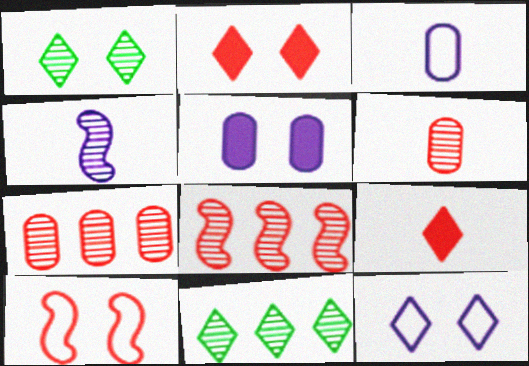[[1, 2, 12], 
[1, 4, 7], 
[1, 5, 10], 
[7, 9, 10], 
[9, 11, 12]]